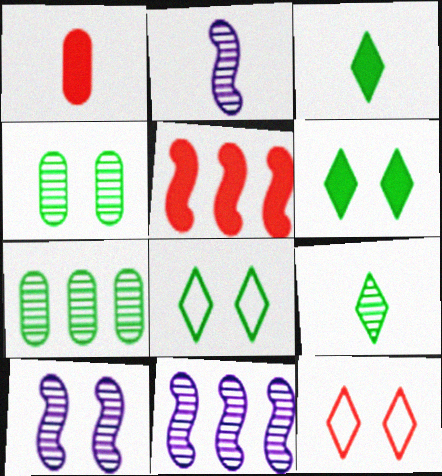[[1, 8, 11], 
[2, 10, 11]]